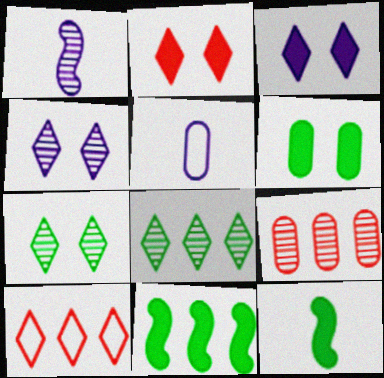[[1, 6, 10], 
[1, 7, 9], 
[5, 6, 9]]